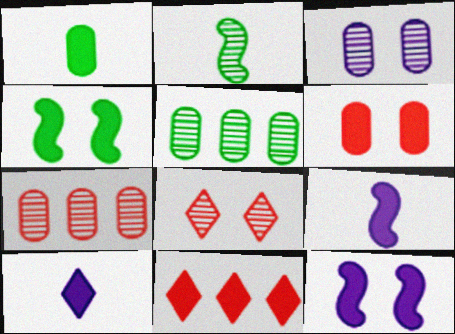[[1, 11, 12]]